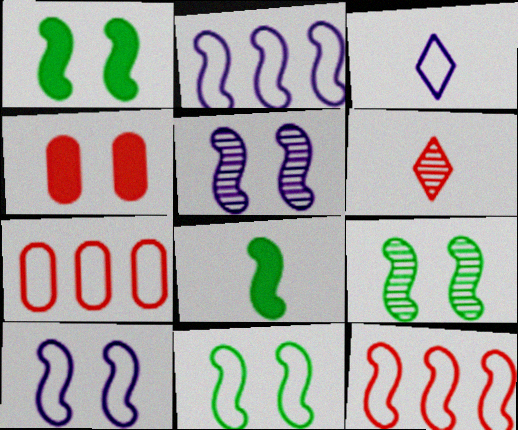[[1, 9, 11], 
[3, 7, 11], 
[4, 6, 12], 
[5, 8, 12]]